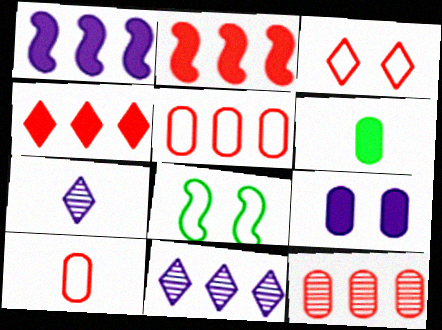[]